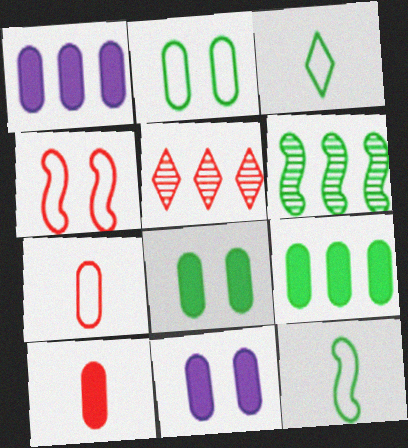[[1, 8, 10], 
[3, 6, 8], 
[4, 5, 10], 
[5, 11, 12], 
[9, 10, 11]]